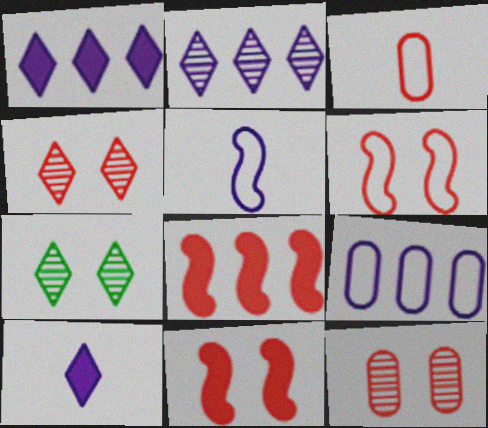[[3, 4, 8]]